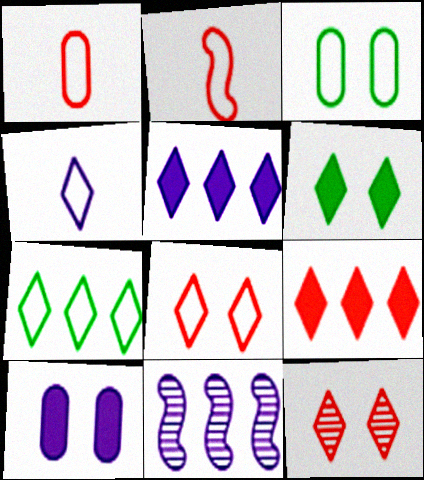[[1, 6, 11], 
[4, 7, 8], 
[4, 10, 11]]